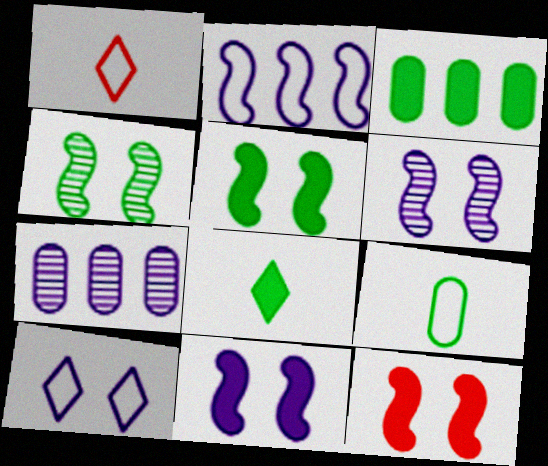[[1, 3, 6], 
[1, 5, 7], 
[3, 5, 8], 
[5, 11, 12]]